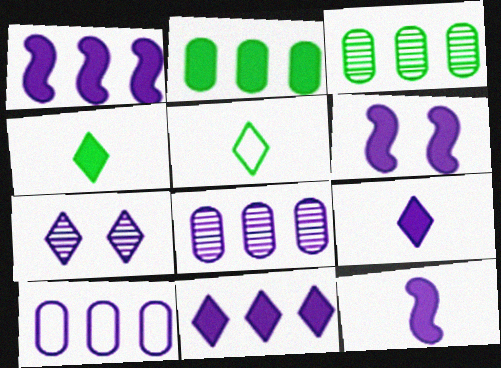[[1, 6, 12], 
[7, 10, 12]]